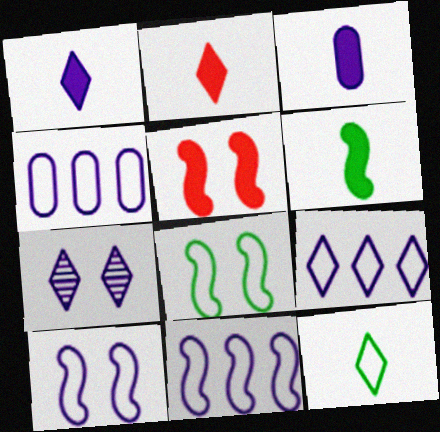[[1, 7, 9], 
[2, 3, 6], 
[3, 7, 11], 
[4, 9, 11]]